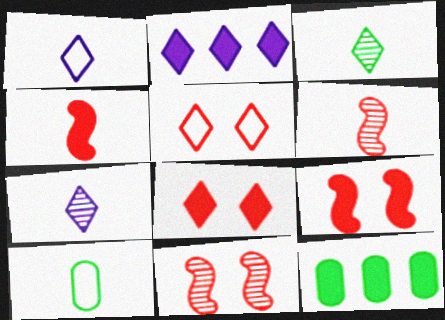[[1, 11, 12], 
[2, 3, 5], 
[2, 10, 11], 
[4, 7, 10]]